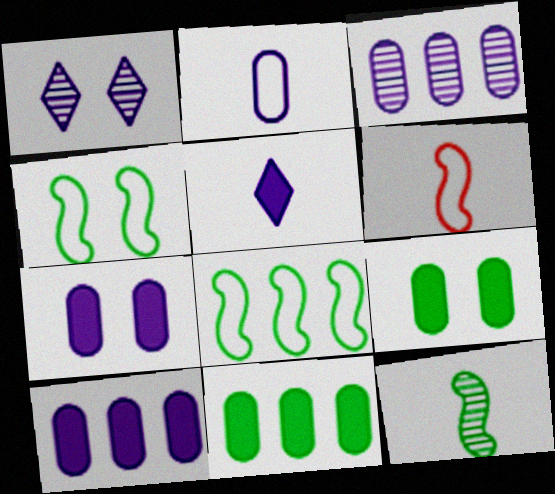[[1, 6, 11], 
[2, 3, 7]]